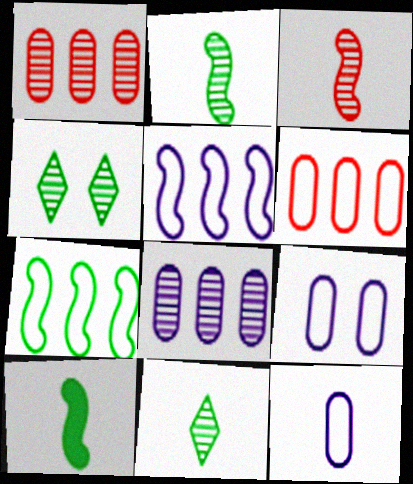[[3, 4, 8]]